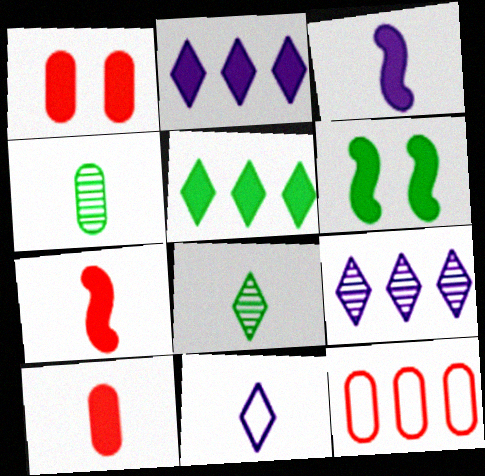[[1, 3, 5], 
[2, 6, 10], 
[4, 7, 11]]